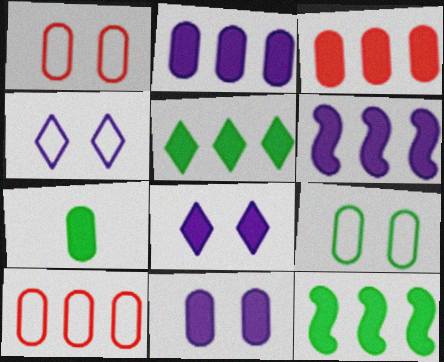[[3, 5, 6], 
[3, 7, 11]]